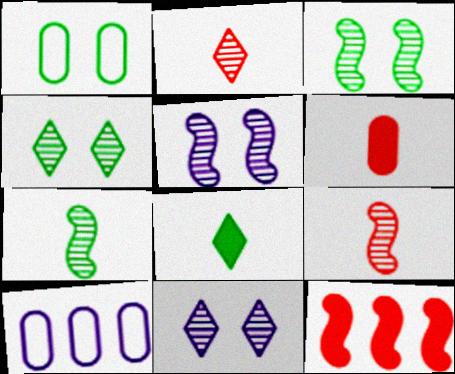[]